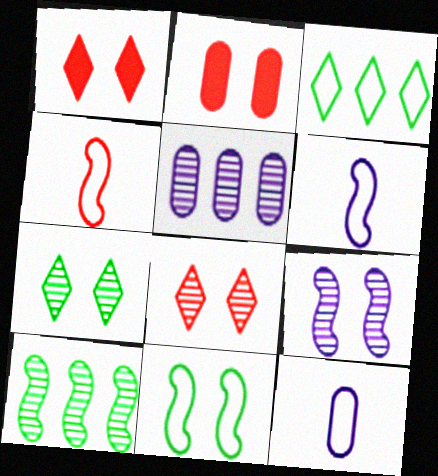[[1, 10, 12]]